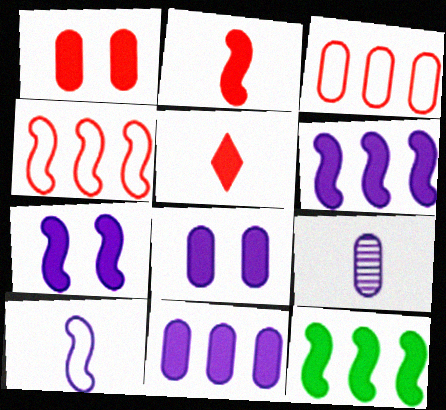[[2, 7, 12], 
[5, 8, 12]]